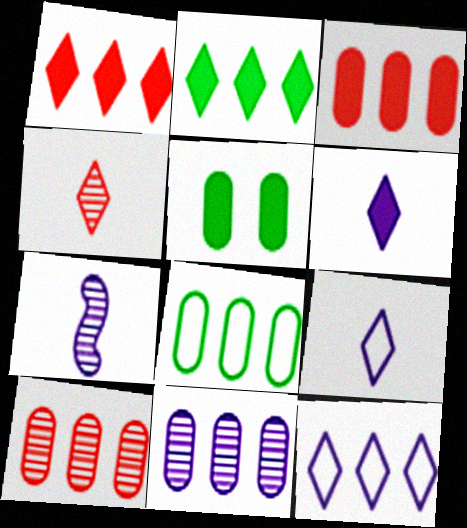[[3, 8, 11]]